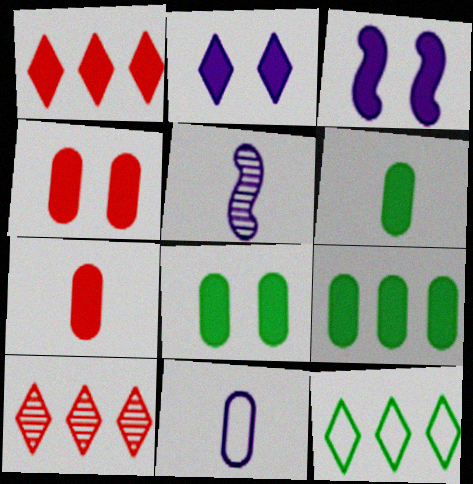[[1, 3, 6], 
[4, 5, 12], 
[6, 8, 9]]